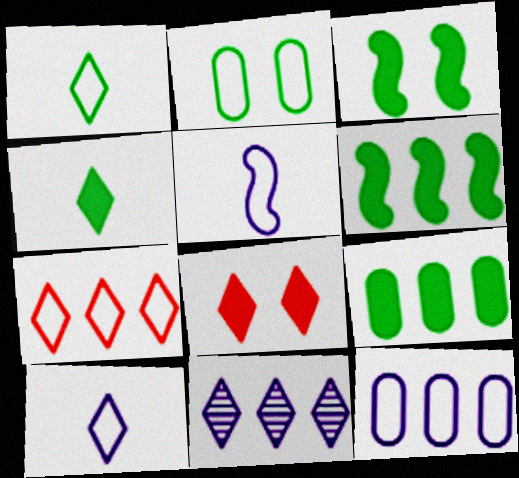[[1, 8, 11], 
[2, 5, 7], 
[3, 4, 9]]